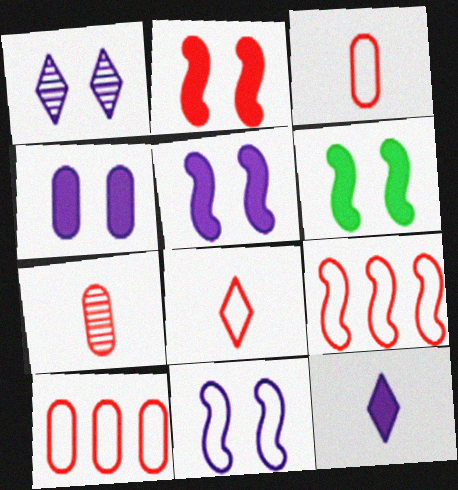[[1, 4, 11], 
[2, 5, 6]]